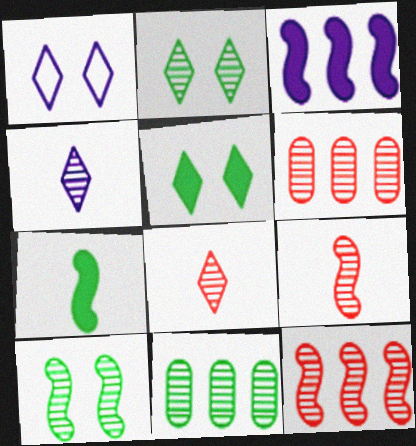[[1, 6, 7], 
[4, 6, 10]]